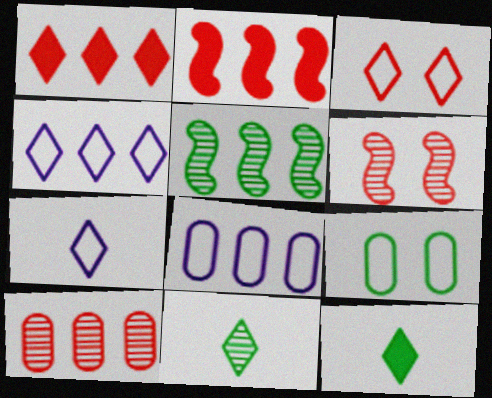[[1, 5, 8], 
[5, 9, 12], 
[6, 8, 12]]